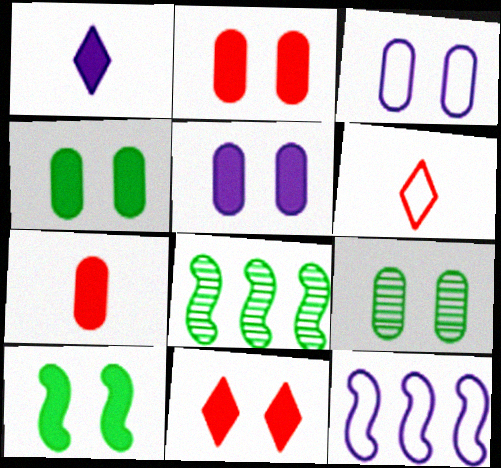[[2, 3, 9], 
[2, 4, 5], 
[5, 6, 8], 
[5, 10, 11]]